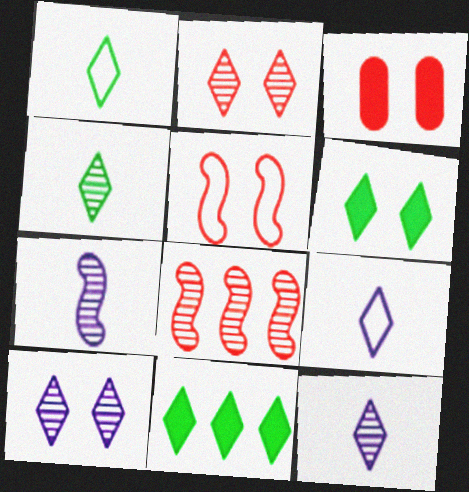[[2, 3, 5], 
[2, 9, 11]]